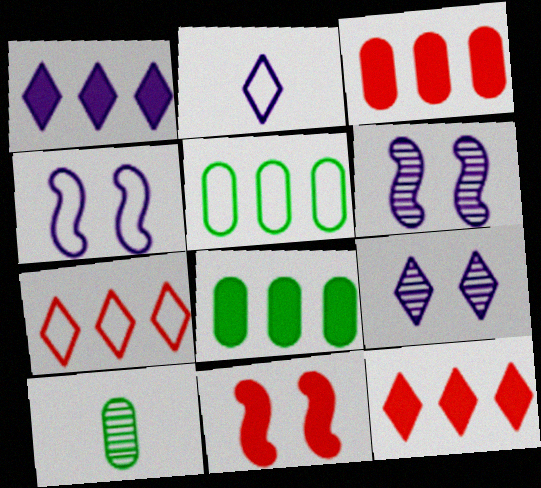[[1, 2, 9], 
[4, 10, 12]]